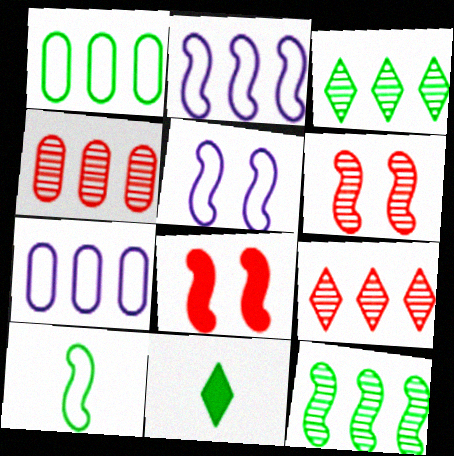[[4, 5, 11], 
[6, 7, 11]]